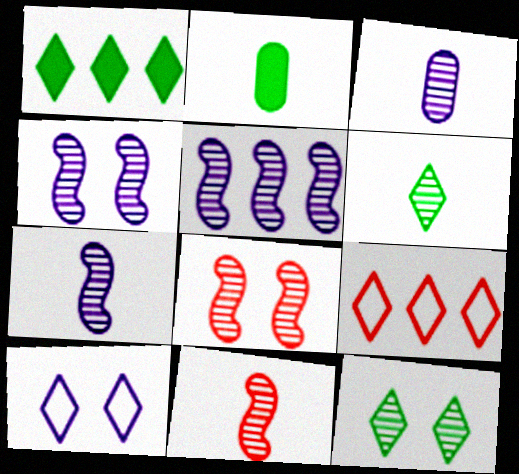[[2, 4, 9], 
[3, 6, 11], 
[4, 5, 7]]